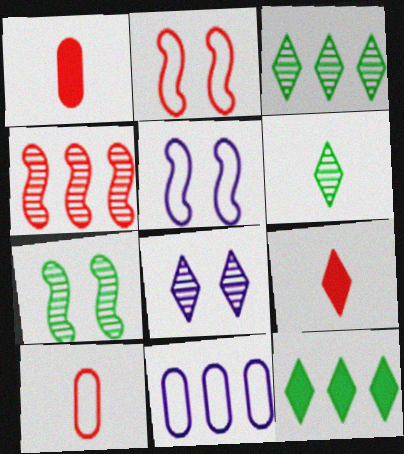[[1, 3, 5], 
[4, 11, 12], 
[7, 9, 11]]